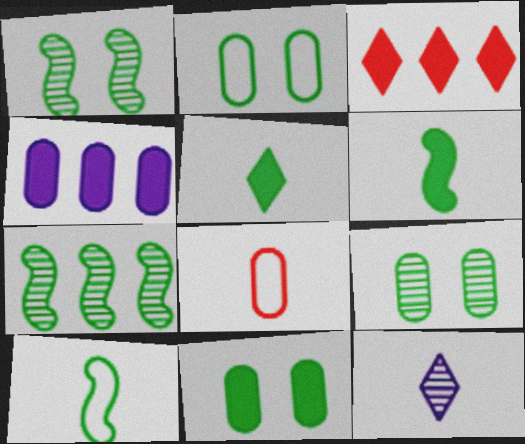[[2, 5, 7], 
[2, 9, 11], 
[4, 8, 9], 
[6, 8, 12]]